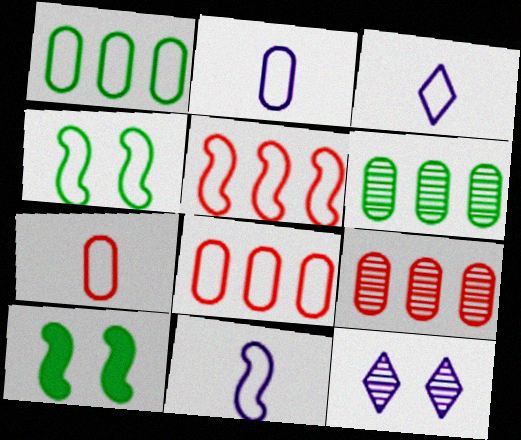[[2, 3, 11], 
[3, 4, 8], 
[3, 9, 10], 
[4, 5, 11]]